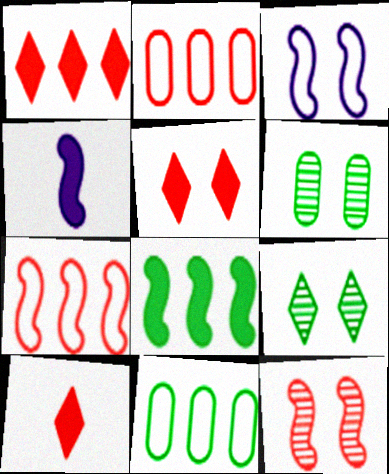[[1, 5, 10], 
[2, 4, 9], 
[2, 10, 12], 
[3, 5, 6]]